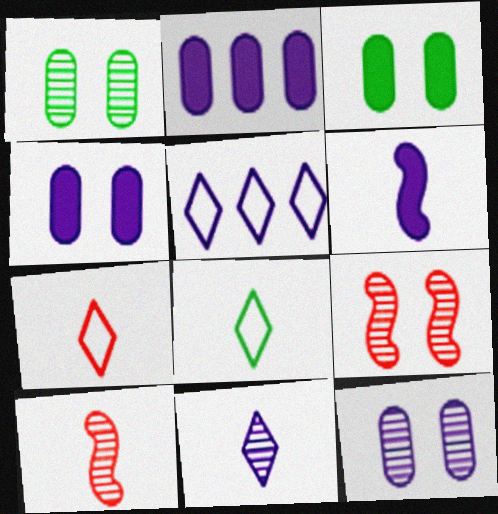[[2, 8, 9], 
[3, 5, 10], 
[5, 6, 12]]